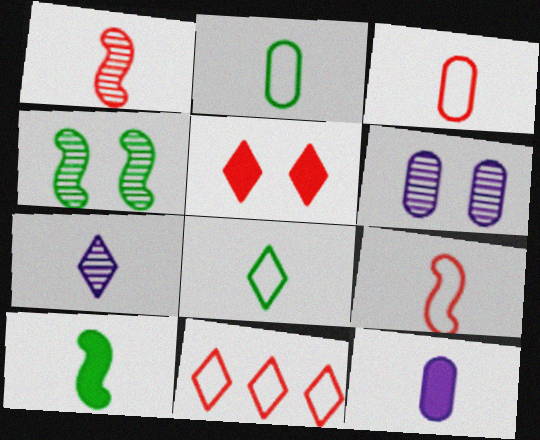[[1, 8, 12], 
[3, 7, 10], 
[4, 11, 12], 
[6, 10, 11]]